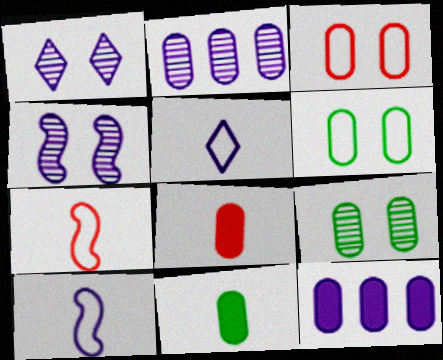[[1, 10, 12], 
[2, 3, 11], 
[2, 6, 8], 
[4, 5, 12]]